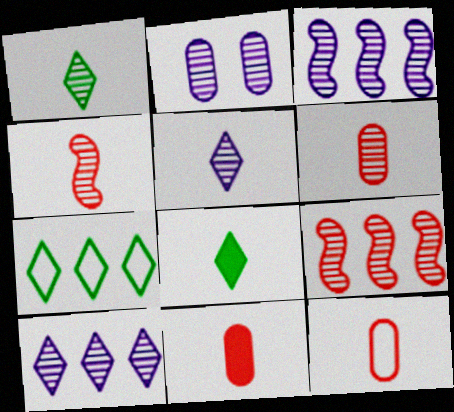[[1, 2, 9], 
[2, 3, 5], 
[6, 11, 12]]